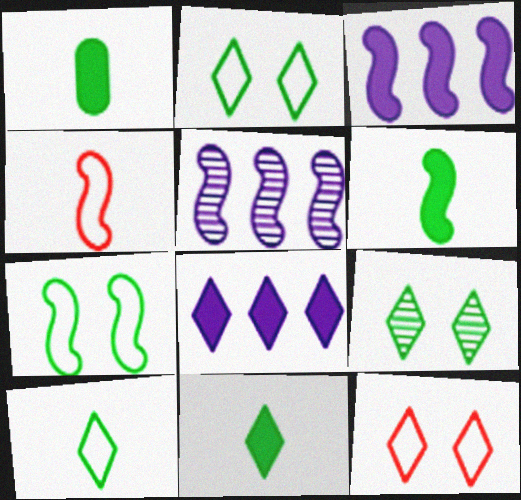[[1, 5, 12], 
[1, 6, 11]]